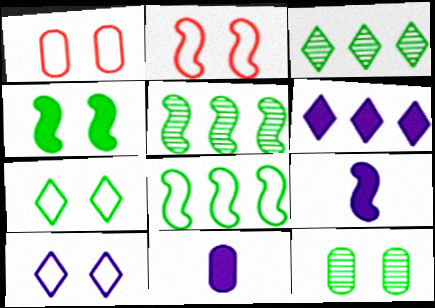[[1, 3, 9], 
[2, 3, 11], 
[2, 5, 9], 
[4, 7, 12]]